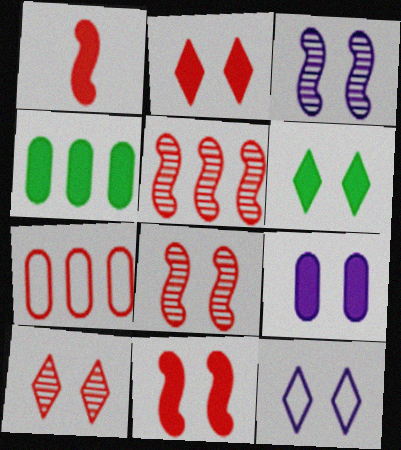[[1, 7, 10], 
[3, 9, 12], 
[6, 9, 11], 
[6, 10, 12]]